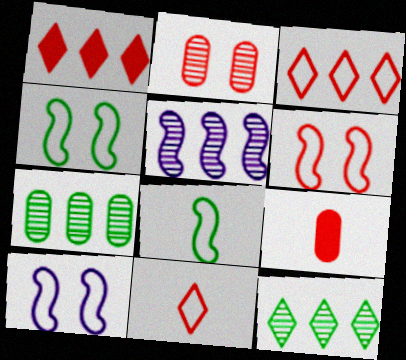[[4, 6, 10], 
[9, 10, 12]]